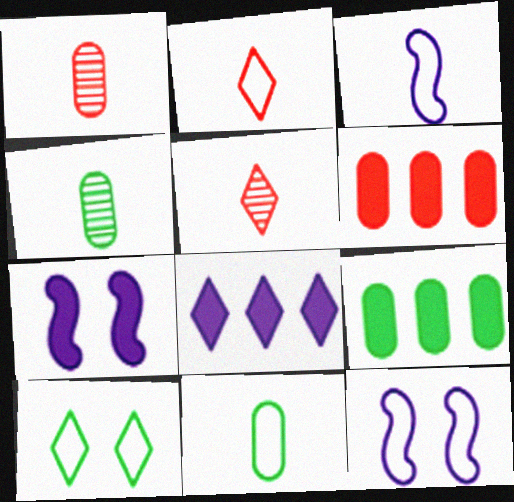[[2, 3, 11], 
[5, 8, 10], 
[5, 9, 12]]